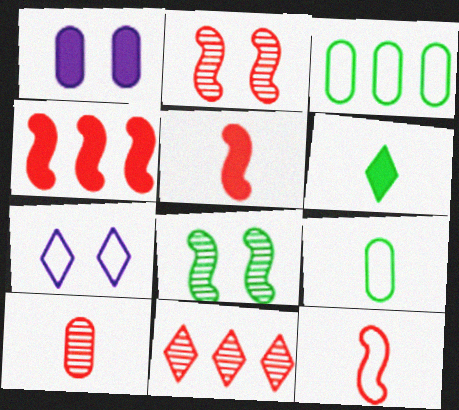[[1, 3, 10], 
[1, 4, 6], 
[2, 4, 12], 
[2, 10, 11], 
[3, 6, 8], 
[3, 7, 12], 
[6, 7, 11]]